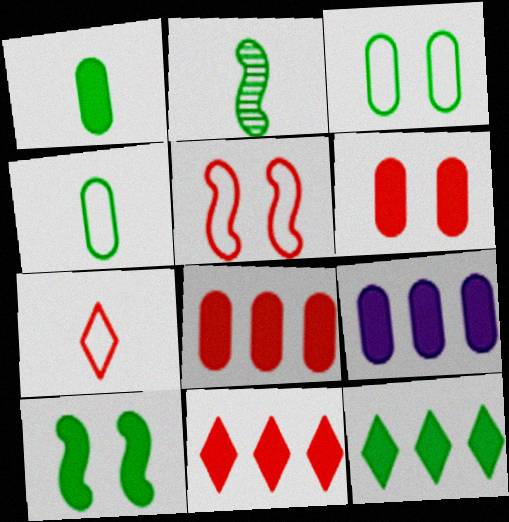[[1, 6, 9], 
[1, 10, 12], 
[2, 3, 12]]